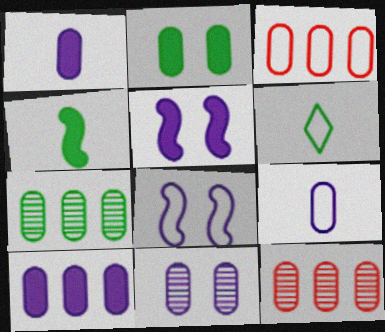[[2, 9, 12], 
[3, 6, 8], 
[3, 7, 10], 
[5, 6, 12], 
[9, 10, 11]]